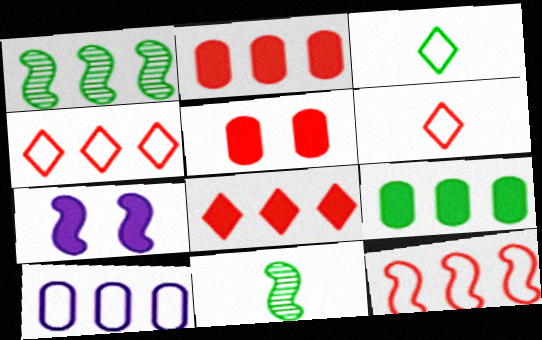[[1, 8, 10], 
[7, 11, 12]]